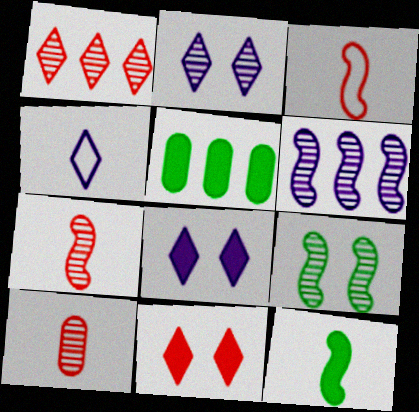[[2, 3, 5], 
[4, 10, 12], 
[6, 7, 9]]